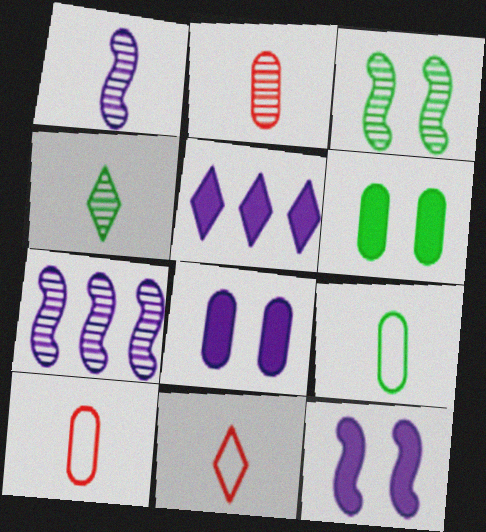[[1, 2, 4], 
[3, 5, 10], 
[6, 7, 11]]